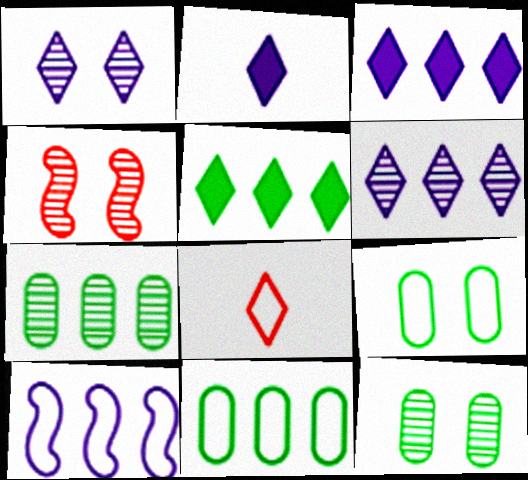[[1, 4, 12], 
[1, 5, 8], 
[2, 4, 11], 
[8, 9, 10]]